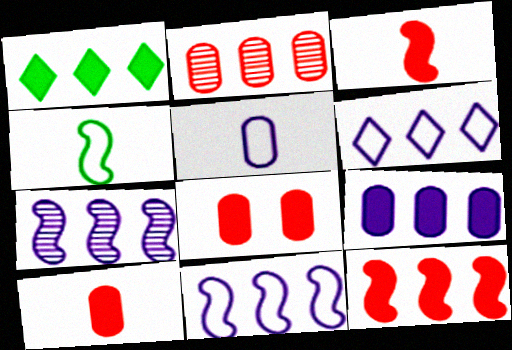[[1, 2, 11], 
[1, 9, 12], 
[6, 7, 9]]